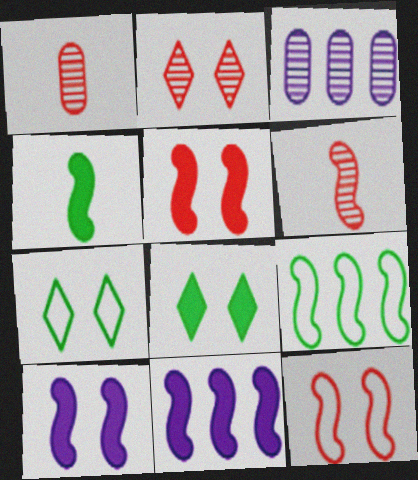[[1, 7, 11], 
[4, 5, 11], 
[6, 9, 10]]